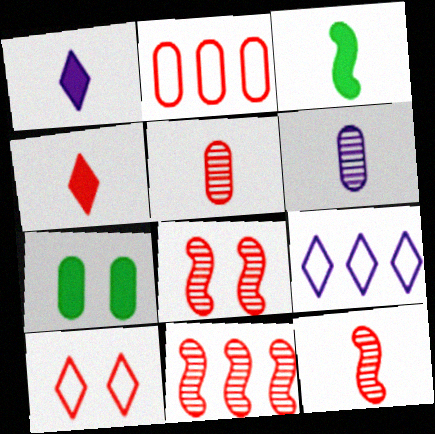[[2, 4, 8], 
[2, 6, 7], 
[7, 9, 12], 
[8, 11, 12]]